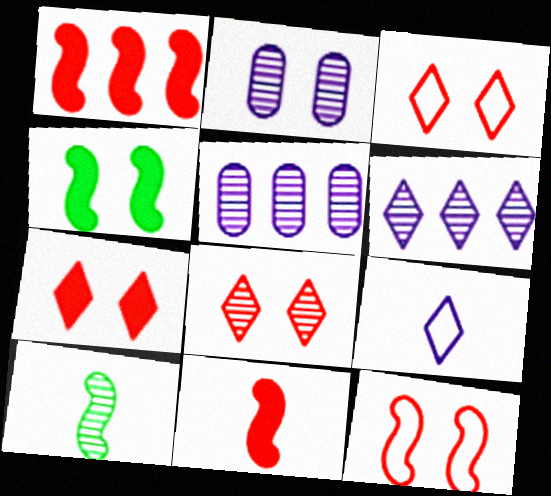[[2, 3, 4], 
[3, 7, 8], 
[5, 8, 10]]